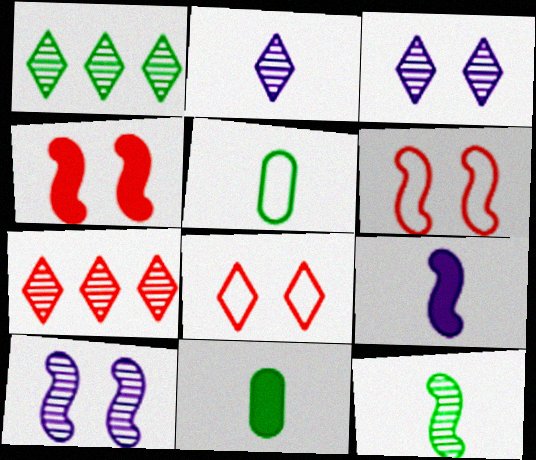[]